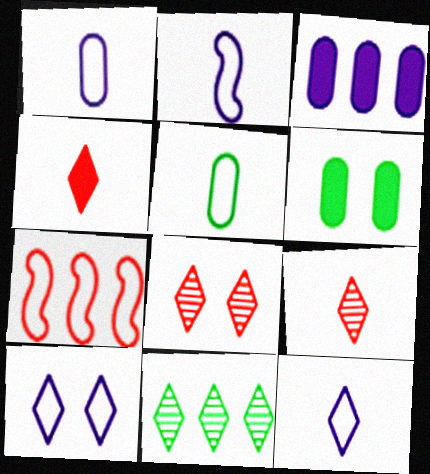[[1, 2, 12], 
[3, 7, 11], 
[4, 10, 11], 
[5, 7, 10]]